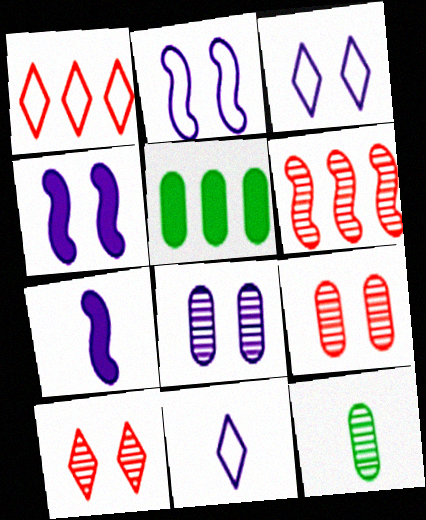[[1, 4, 12], 
[3, 4, 8]]